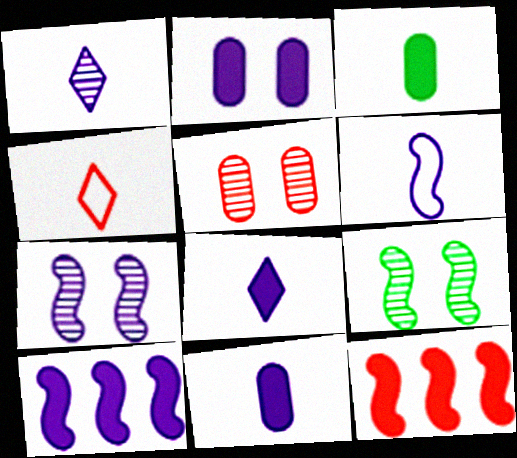[[1, 6, 11], 
[2, 8, 10], 
[4, 5, 12], 
[6, 7, 10], 
[6, 9, 12]]